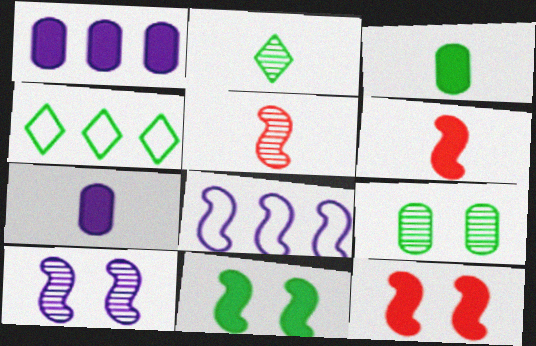[[5, 8, 11]]